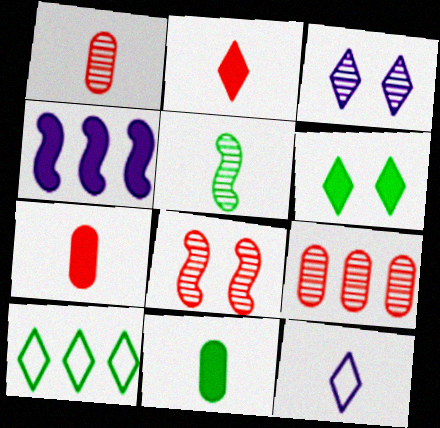[[2, 3, 10], 
[3, 5, 9], 
[4, 6, 7], 
[4, 9, 10], 
[5, 7, 12]]